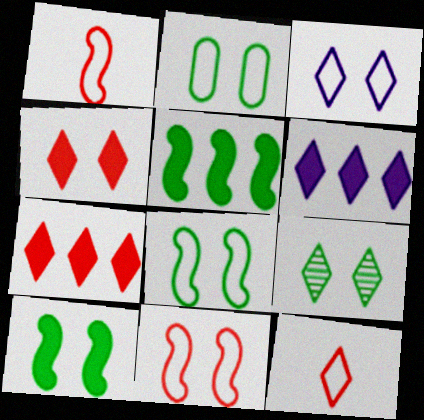[[2, 3, 11], 
[2, 9, 10], 
[3, 4, 9], 
[6, 9, 12]]